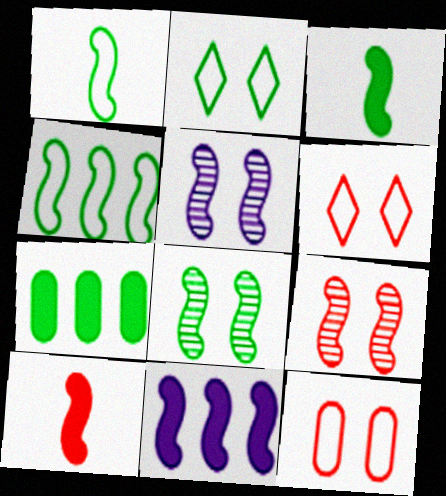[[1, 9, 11], 
[3, 4, 8], 
[4, 5, 10], 
[5, 8, 9]]